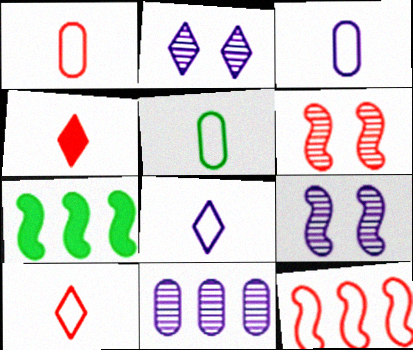[[1, 2, 7], 
[1, 3, 5]]